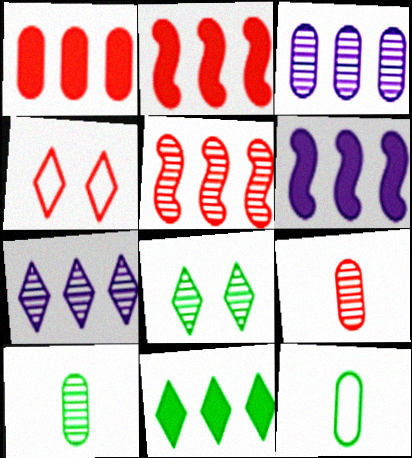[[1, 6, 11], 
[2, 4, 9], 
[4, 6, 10]]